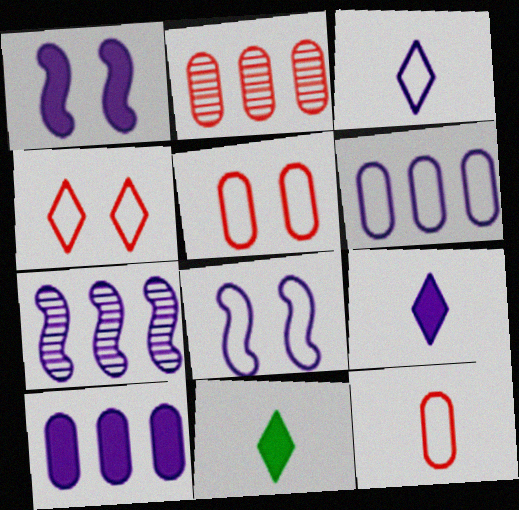[[1, 9, 10], 
[2, 8, 11], 
[3, 6, 8], 
[5, 7, 11]]